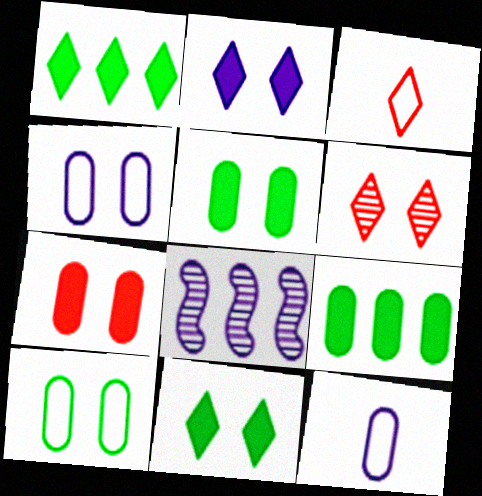[[2, 8, 12], 
[3, 5, 8]]